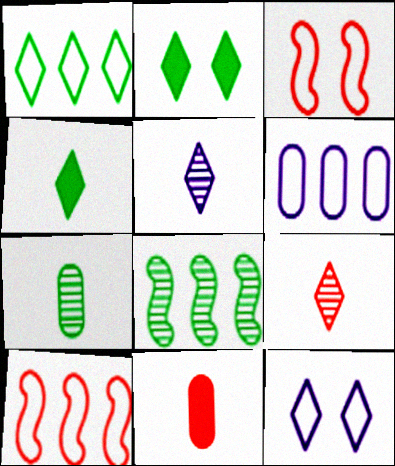[[1, 6, 10], 
[8, 11, 12]]